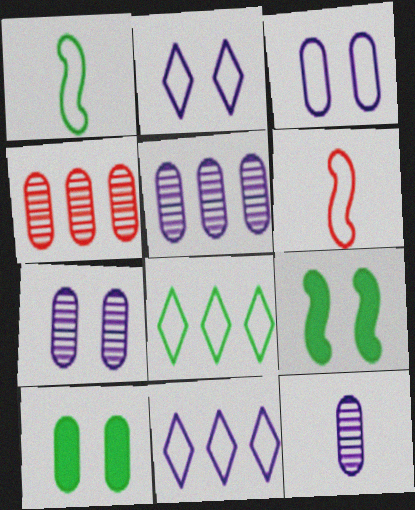[[3, 6, 8], 
[5, 7, 12]]